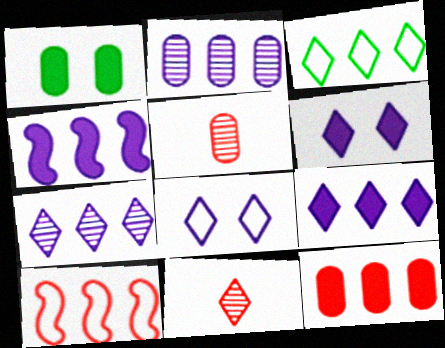[[3, 6, 11]]